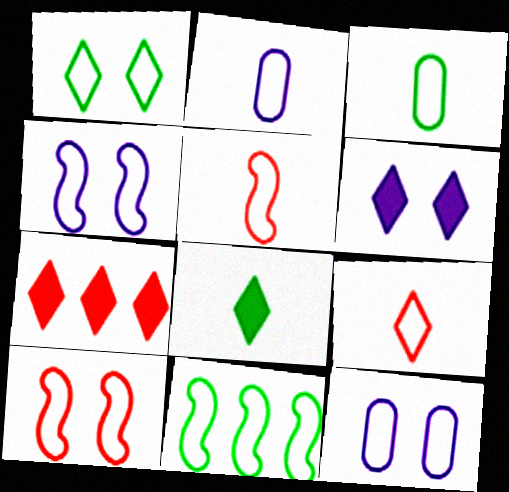[[1, 3, 11], 
[1, 10, 12], 
[4, 5, 11], 
[6, 7, 8], 
[9, 11, 12]]